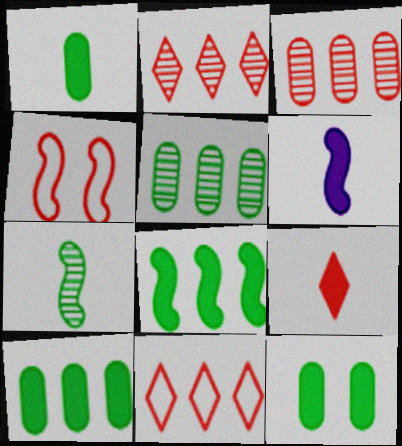[[1, 6, 9], 
[1, 10, 12], 
[3, 4, 9]]